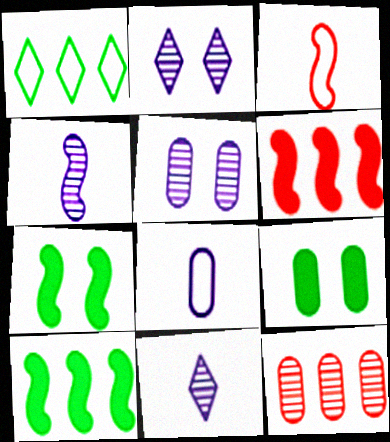[[8, 9, 12]]